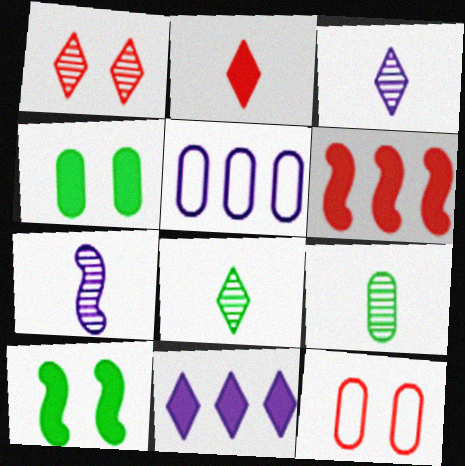[]